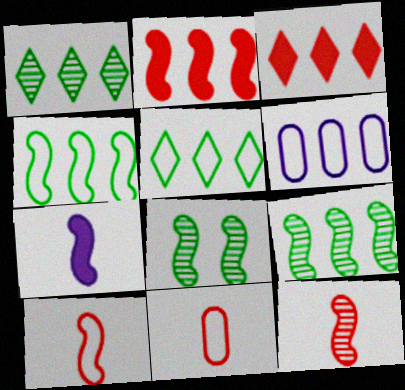[[1, 2, 6], 
[3, 6, 9]]